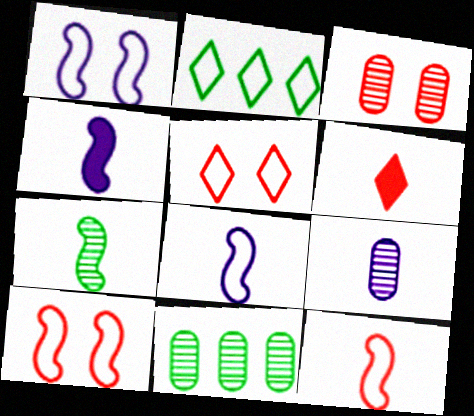[[1, 6, 11], 
[2, 3, 4], 
[3, 9, 11], 
[4, 5, 11], 
[4, 7, 12]]